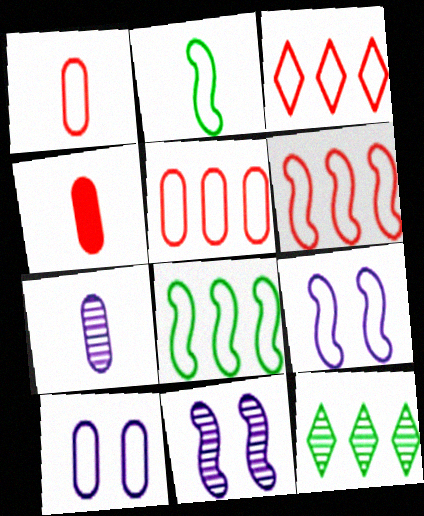[[2, 3, 10], 
[2, 6, 9], 
[3, 5, 6], 
[4, 9, 12]]